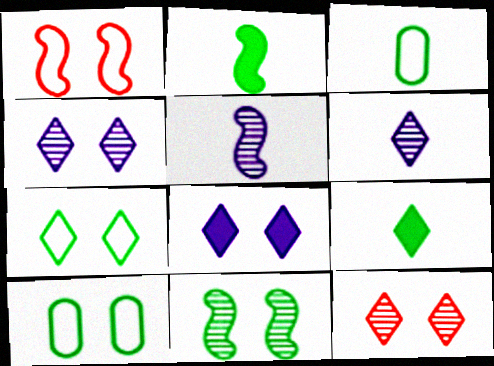[[7, 8, 12]]